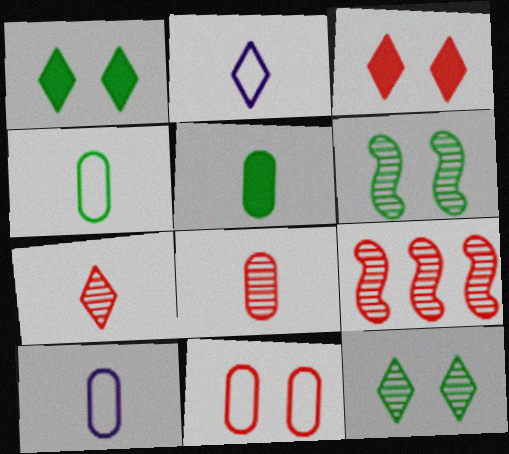[[1, 9, 10], 
[5, 8, 10]]